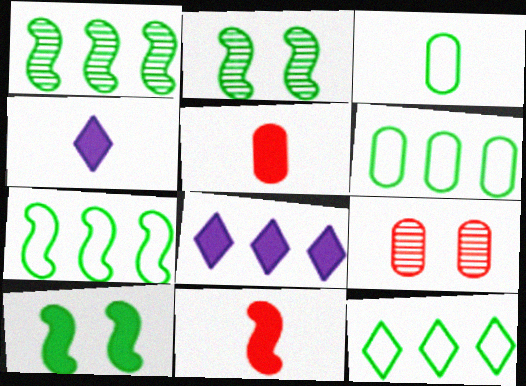[[4, 7, 9], 
[5, 8, 10], 
[6, 7, 12]]